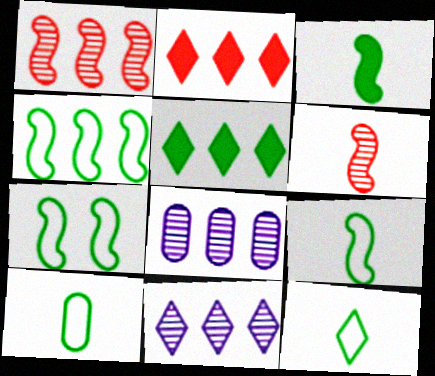[[2, 4, 8], 
[4, 7, 9], 
[9, 10, 12]]